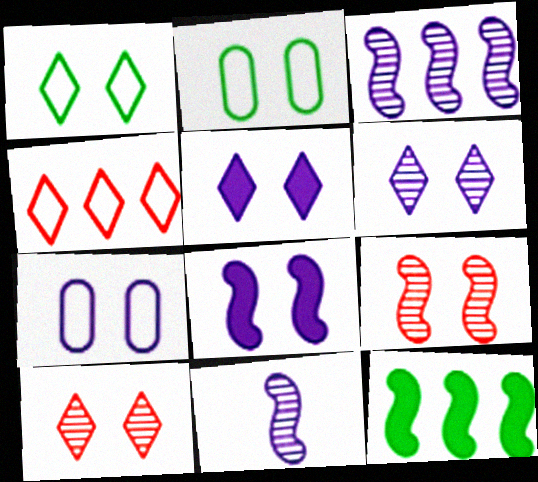[[1, 5, 10], 
[2, 5, 9], 
[2, 8, 10], 
[6, 7, 8]]